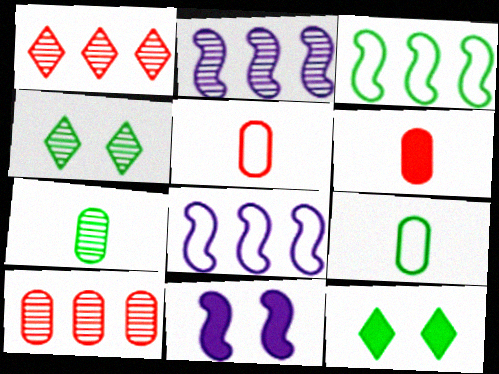[[1, 9, 11], 
[2, 5, 12], 
[3, 7, 12], 
[4, 6, 8]]